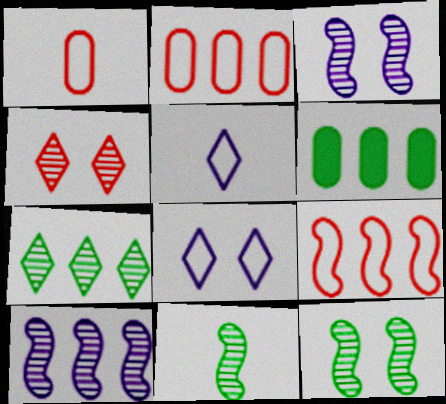[]